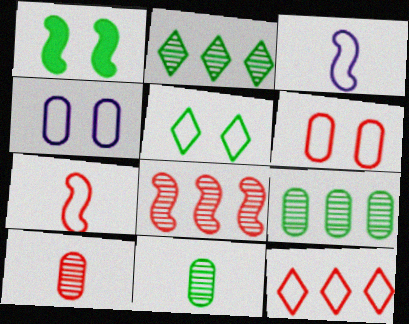[[1, 3, 8], 
[6, 7, 12]]